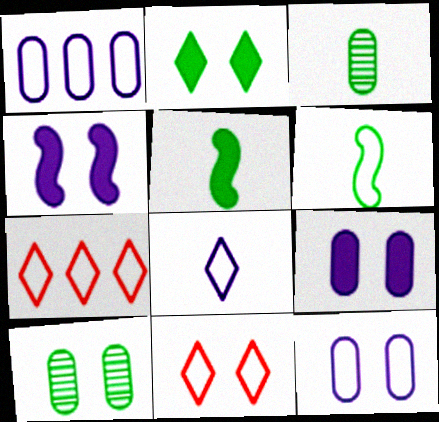[[1, 6, 11], 
[3, 4, 7], 
[4, 10, 11], 
[6, 7, 12]]